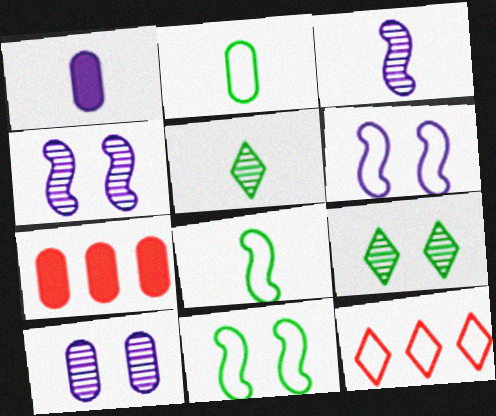[[2, 6, 12], 
[2, 7, 10], 
[5, 6, 7]]